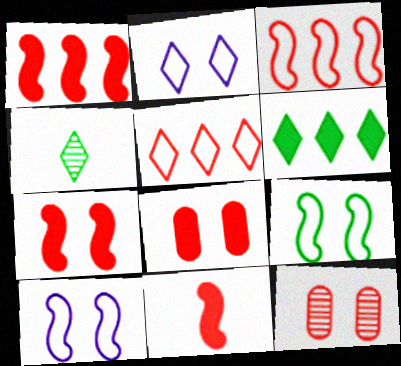[[1, 7, 11], 
[5, 11, 12]]